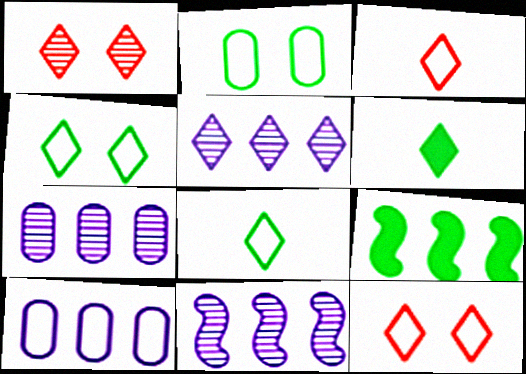[[5, 6, 12], 
[5, 7, 11]]